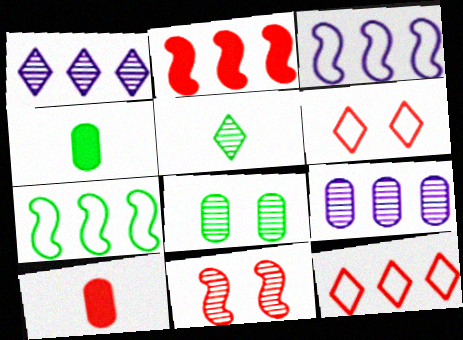[[5, 9, 11], 
[10, 11, 12]]